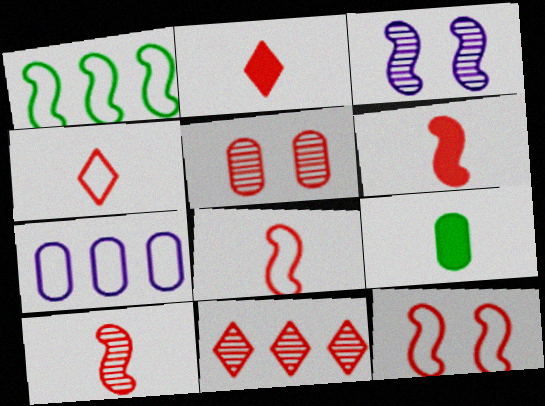[[1, 3, 6], 
[5, 7, 9], 
[5, 10, 11], 
[6, 8, 10]]